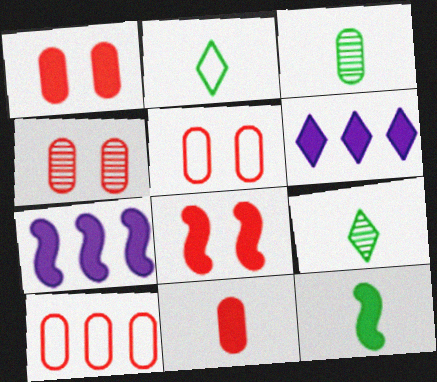[[1, 4, 5], 
[1, 6, 12], 
[2, 3, 12], 
[2, 4, 7], 
[4, 10, 11], 
[5, 7, 9], 
[7, 8, 12]]